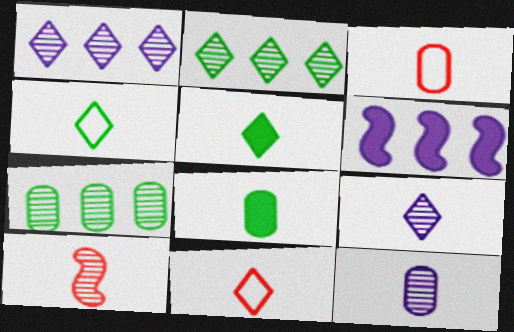[[3, 8, 12], 
[5, 9, 11]]